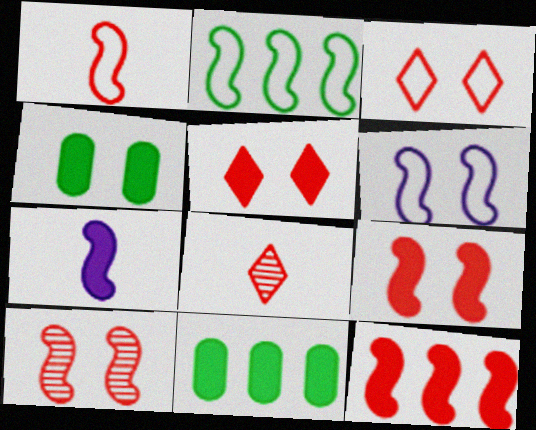[[1, 2, 6], 
[1, 10, 12], 
[2, 7, 10], 
[5, 7, 11], 
[6, 8, 11]]